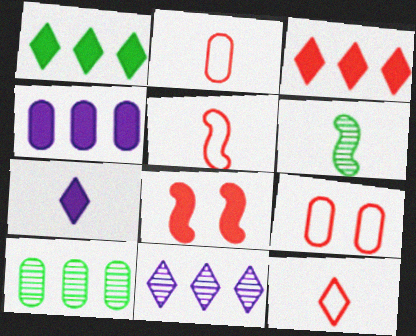[[2, 5, 12], 
[2, 6, 7]]